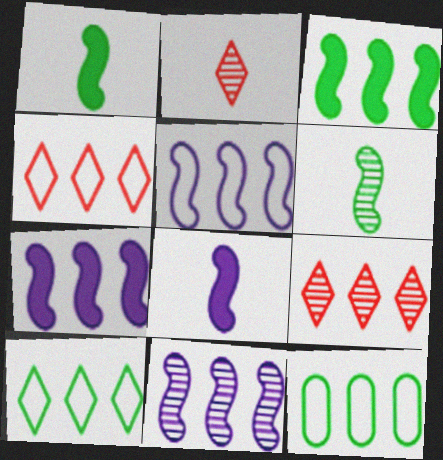[[4, 5, 12], 
[5, 7, 11], 
[7, 9, 12]]